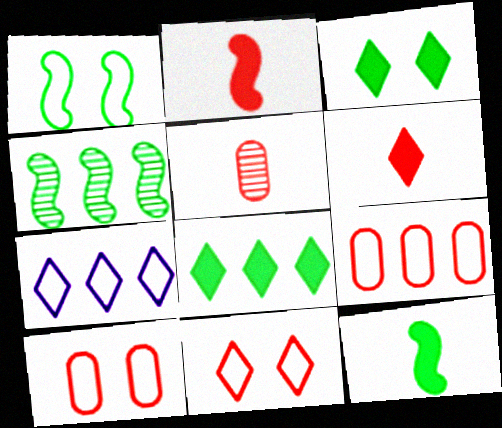[[1, 4, 12]]